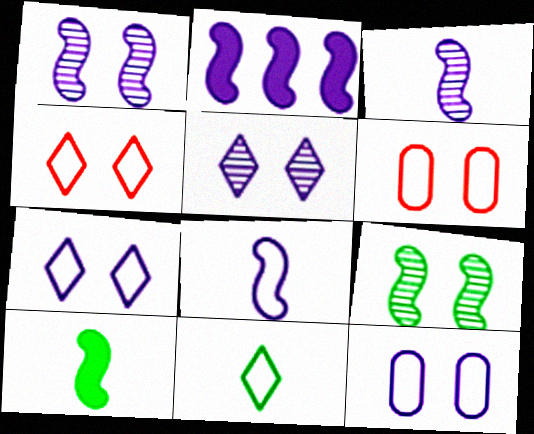[[1, 2, 8]]